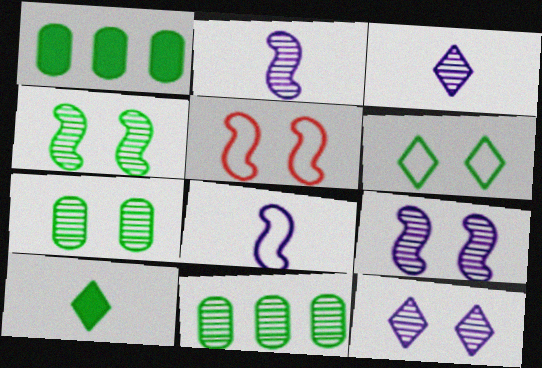[[1, 3, 5]]